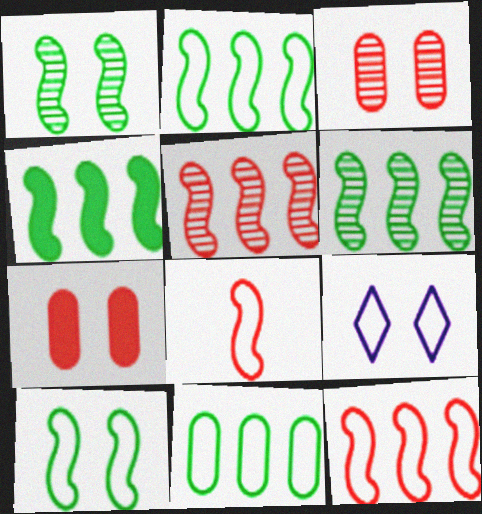[[1, 7, 9], 
[2, 4, 6], 
[8, 9, 11]]